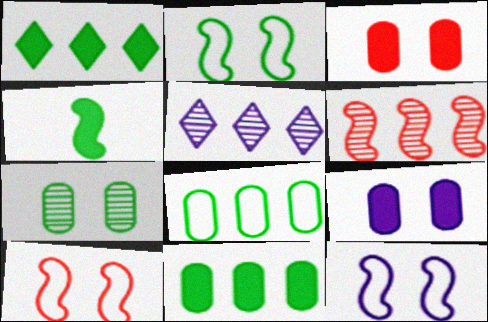[[2, 10, 12], 
[4, 6, 12]]